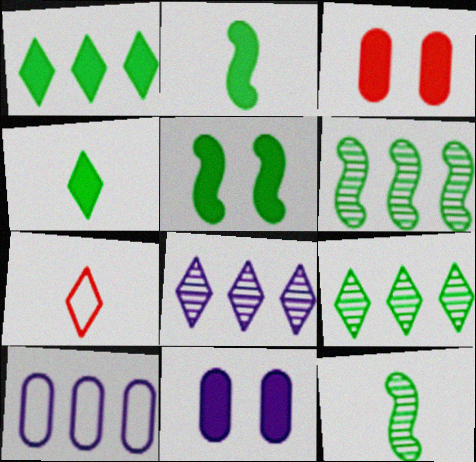[[6, 7, 11]]